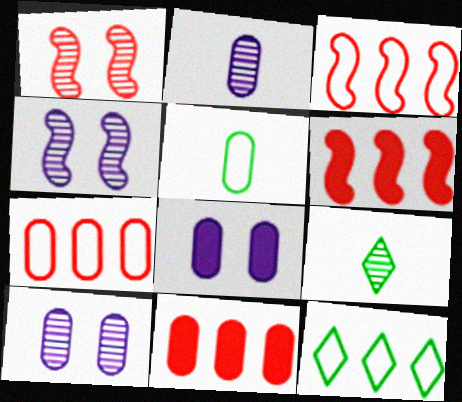[[3, 8, 9], 
[5, 10, 11]]